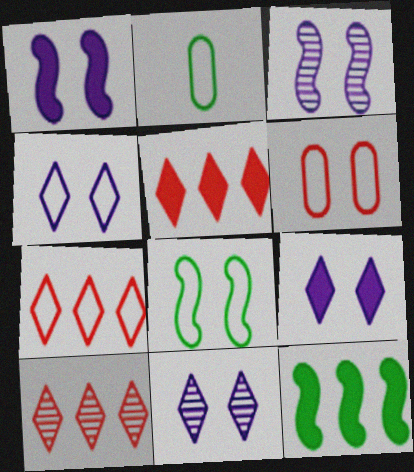[[1, 2, 10], 
[2, 3, 5], 
[4, 6, 8], 
[4, 9, 11], 
[5, 7, 10]]